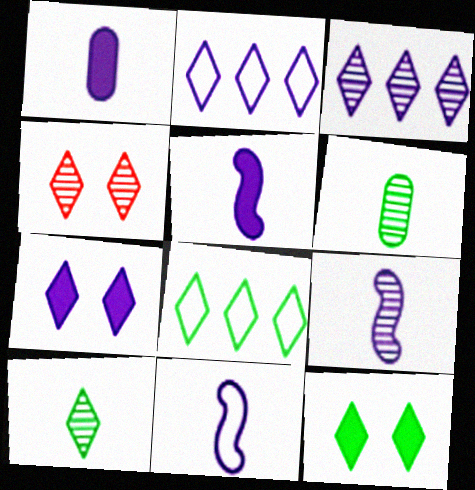[[3, 4, 10], 
[5, 9, 11], 
[8, 10, 12]]